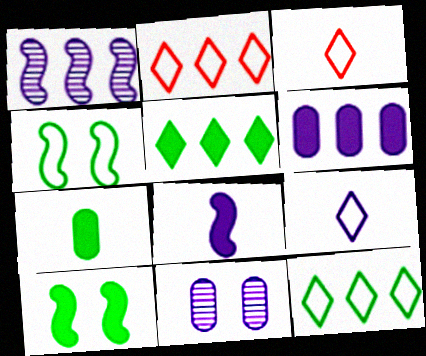[[5, 7, 10]]